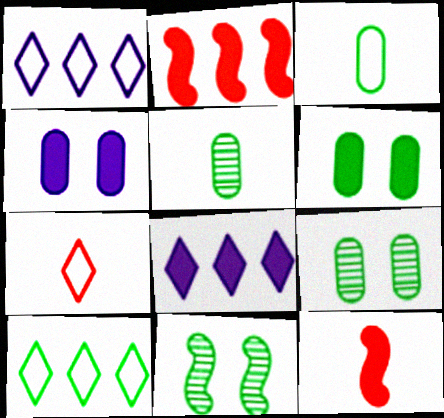[[1, 9, 12], 
[6, 8, 12]]